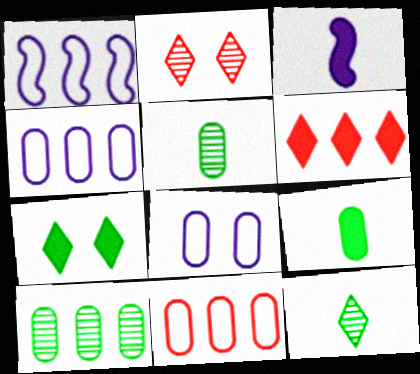[[1, 2, 9], 
[1, 6, 10]]